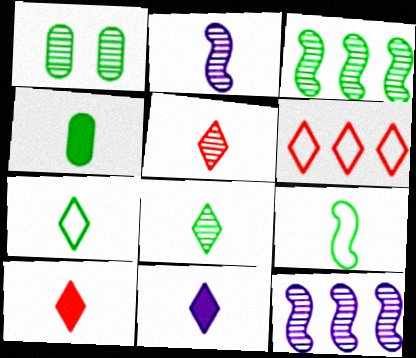[[1, 3, 8], 
[1, 5, 12], 
[4, 8, 9], 
[5, 7, 11]]